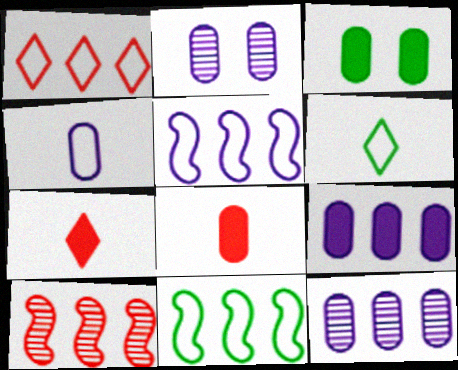[[2, 4, 9], 
[2, 7, 11], 
[3, 8, 9]]